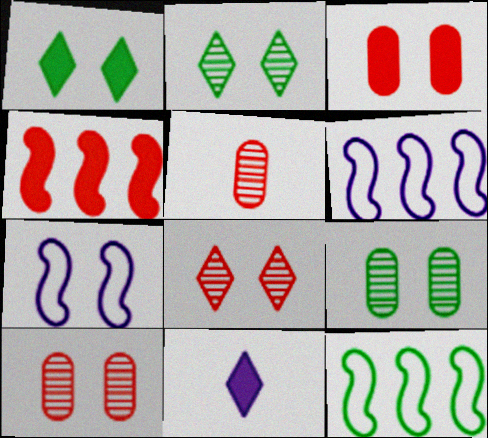[[1, 5, 6], 
[1, 7, 10], 
[2, 3, 7], 
[10, 11, 12]]